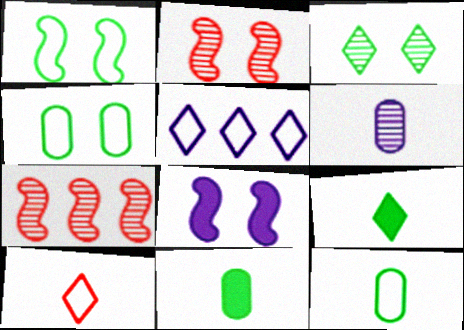[[1, 2, 8], 
[2, 5, 11], 
[3, 6, 7], 
[5, 6, 8]]